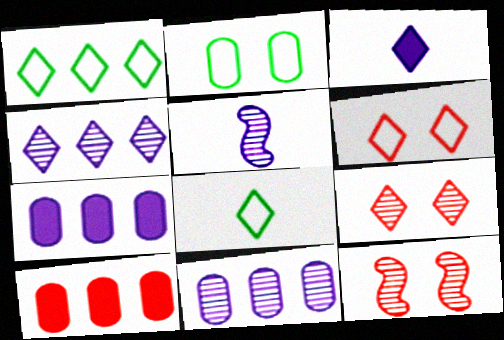[[1, 3, 9], 
[7, 8, 12]]